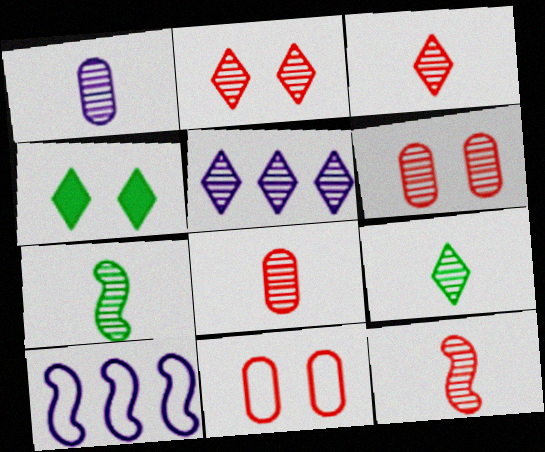[[1, 3, 7], 
[1, 9, 12], 
[2, 5, 9], 
[3, 8, 12], 
[4, 8, 10], 
[5, 6, 7]]